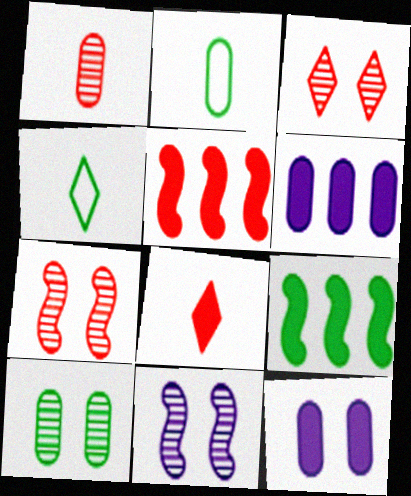[[3, 10, 11], 
[4, 6, 7], 
[4, 9, 10], 
[8, 9, 12]]